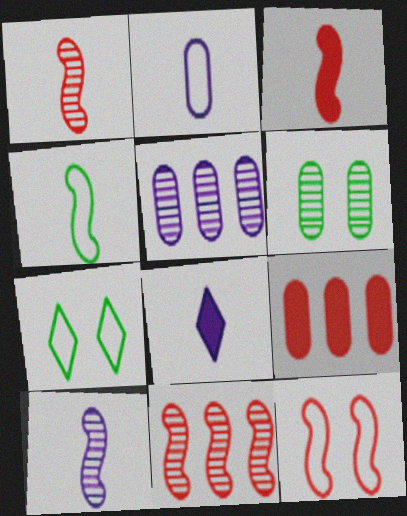[[2, 6, 9], 
[2, 8, 10], 
[3, 4, 10], 
[3, 5, 7], 
[3, 11, 12], 
[7, 9, 10]]